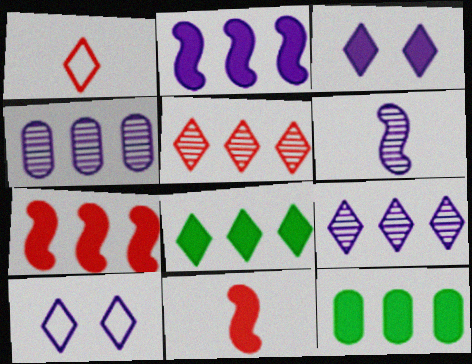[[3, 11, 12]]